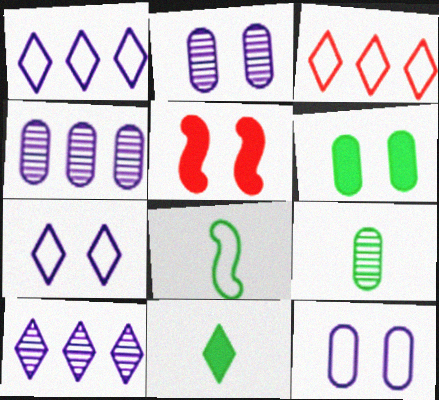[[1, 5, 9], 
[3, 8, 12], 
[8, 9, 11]]